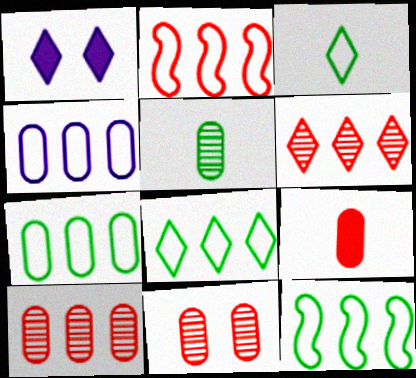[[1, 2, 5], 
[1, 3, 6], 
[2, 4, 8], 
[7, 8, 12]]